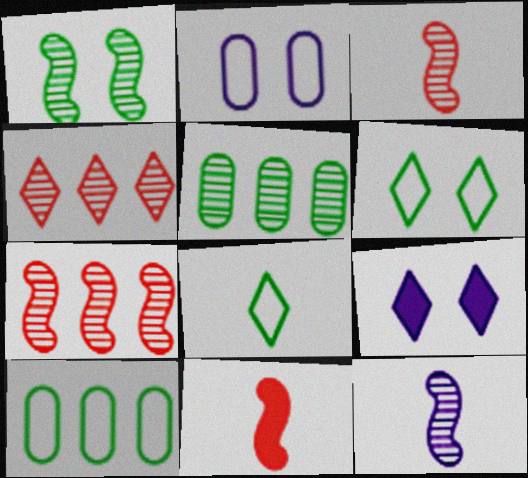[[1, 7, 12], 
[3, 9, 10], 
[4, 8, 9]]